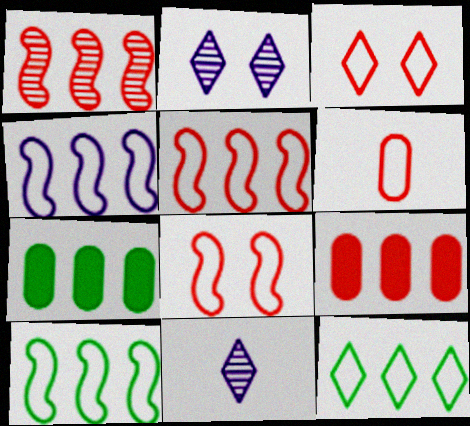[[3, 5, 6], 
[4, 5, 10], 
[7, 8, 11]]